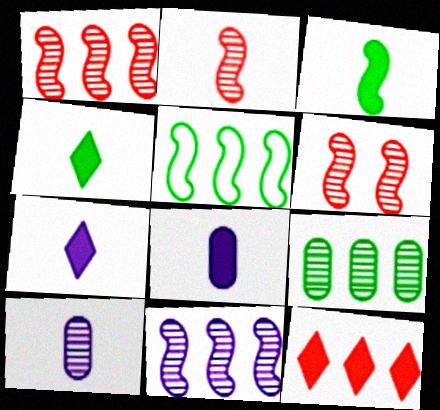[[1, 2, 6]]